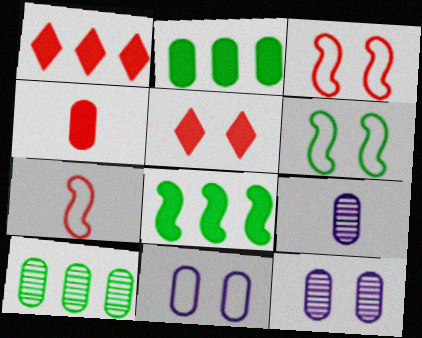[[1, 6, 9], 
[4, 10, 11], 
[5, 6, 12]]